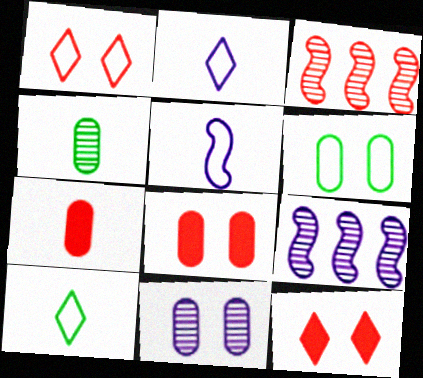[[1, 3, 7], 
[6, 8, 11], 
[8, 9, 10]]